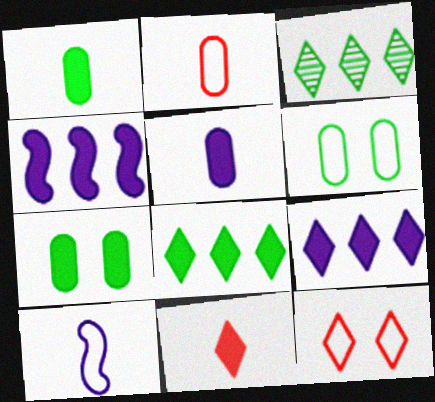[[4, 7, 11]]